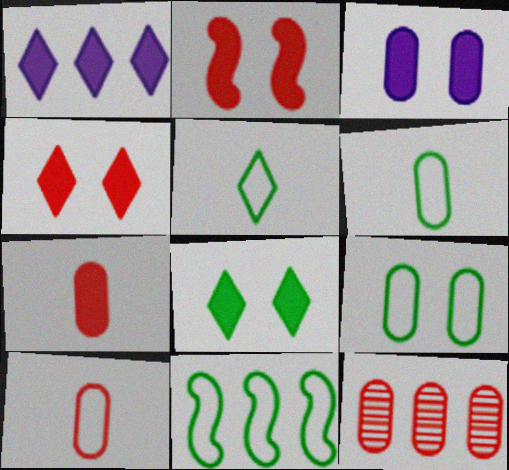[[1, 11, 12], 
[2, 3, 8], 
[3, 6, 12], 
[5, 9, 11]]